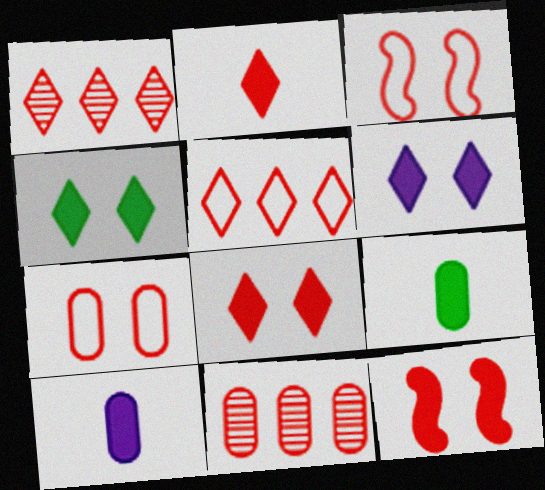[[2, 3, 11], 
[4, 6, 8]]